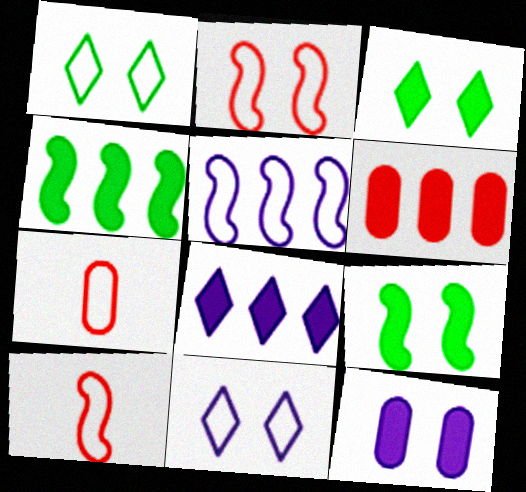[[1, 5, 7], 
[4, 6, 8]]